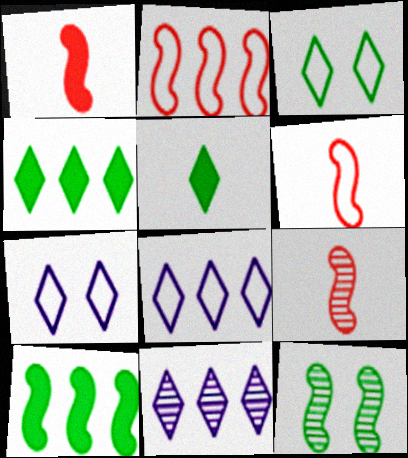[[1, 6, 9]]